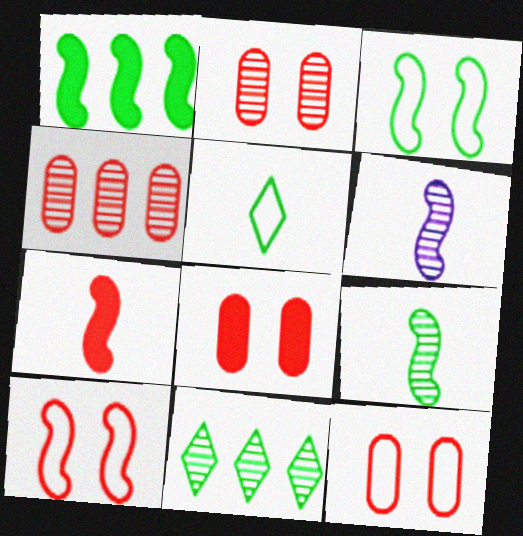[[1, 3, 9], 
[1, 6, 10], 
[2, 6, 11], 
[2, 8, 12]]